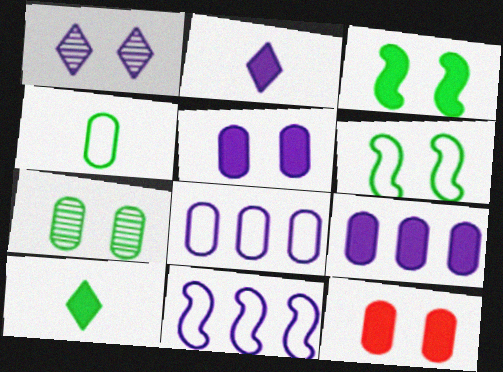[[1, 6, 12]]